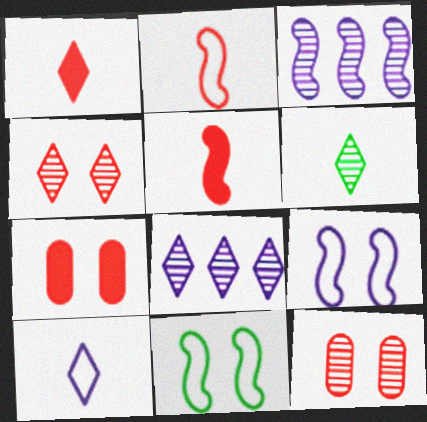[[1, 6, 10], 
[3, 5, 11], 
[3, 6, 12], 
[4, 6, 8]]